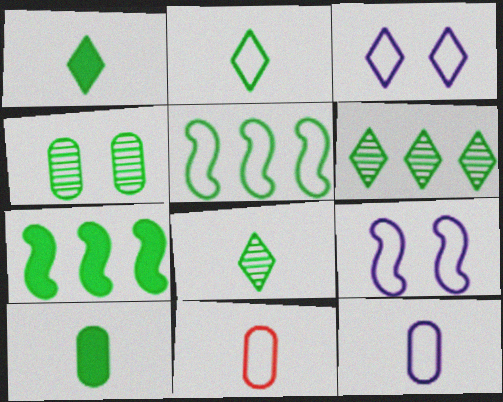[[1, 2, 8], 
[1, 4, 5], 
[2, 4, 7], 
[3, 5, 11]]